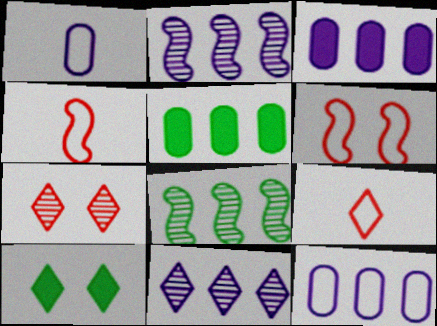[[9, 10, 11]]